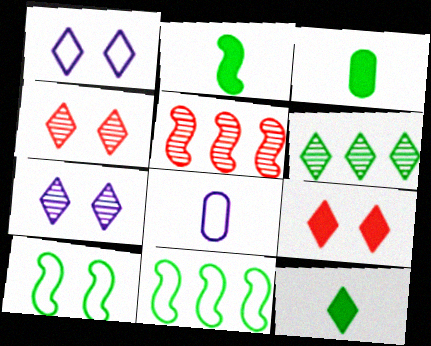[[1, 3, 5], 
[2, 3, 12], 
[3, 6, 10]]